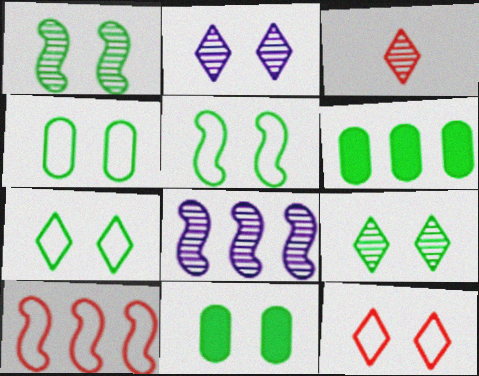[[1, 7, 11], 
[4, 5, 7], 
[5, 9, 11]]